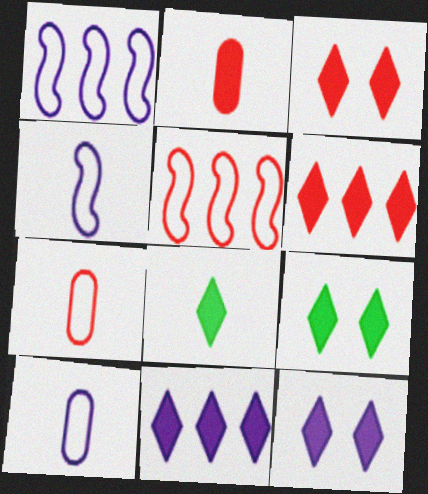[[3, 8, 11], 
[3, 9, 12], 
[6, 8, 12]]